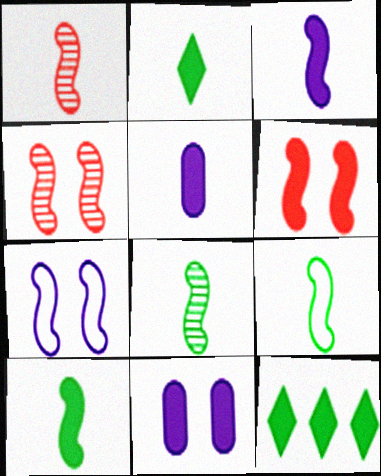[[1, 3, 9], 
[5, 6, 12], 
[8, 9, 10]]